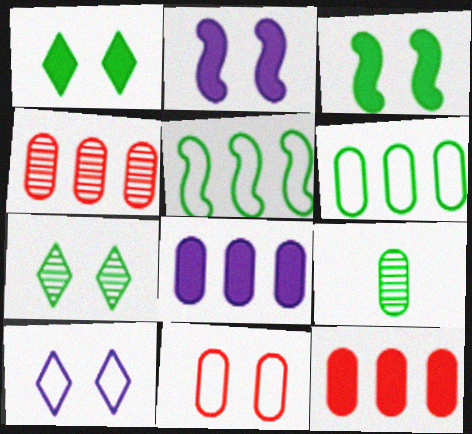[[1, 5, 9], 
[2, 7, 11], 
[4, 6, 8], 
[8, 9, 11]]